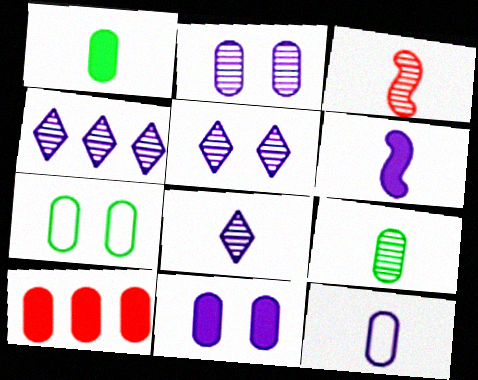[[1, 10, 11], 
[3, 8, 9], 
[4, 5, 8], 
[6, 8, 12]]